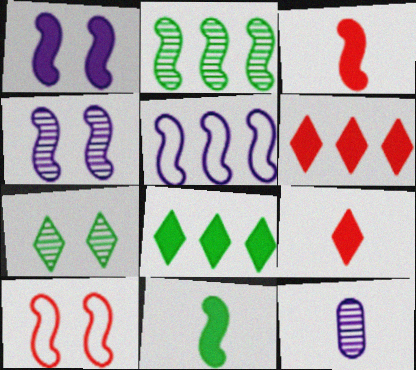[[8, 10, 12]]